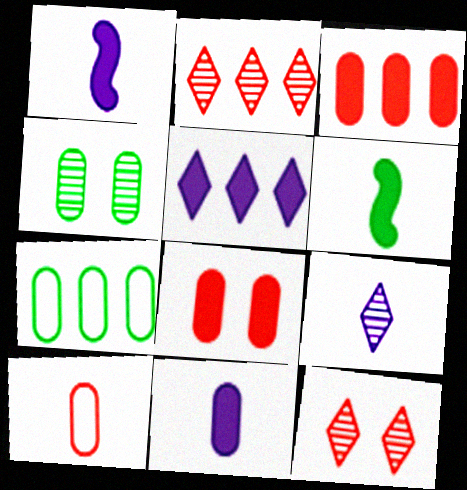[[1, 7, 12], 
[5, 6, 8], 
[6, 9, 10]]